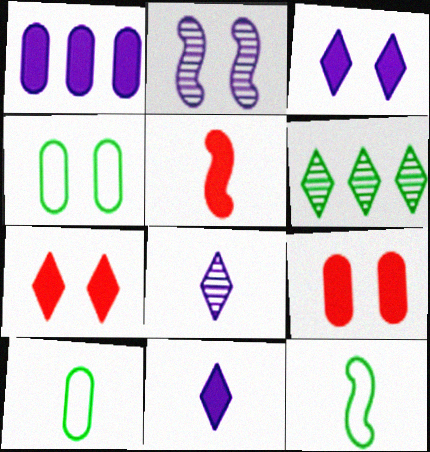[[2, 4, 7], 
[5, 8, 10]]